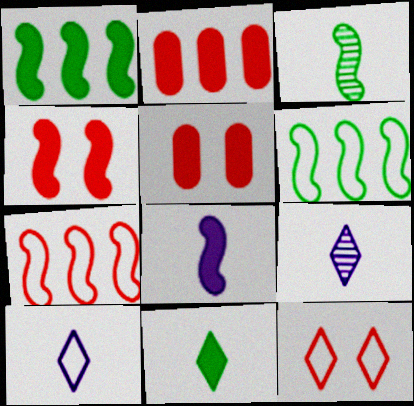[[1, 4, 8], 
[5, 6, 9]]